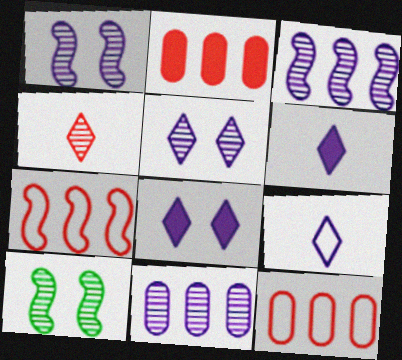[[2, 9, 10], 
[4, 10, 11], 
[6, 10, 12]]